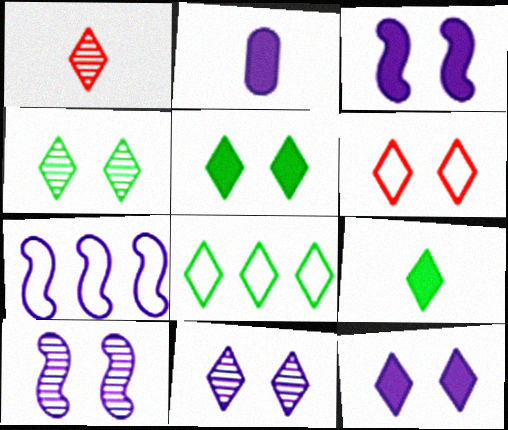[[1, 8, 12], 
[2, 7, 11], 
[4, 6, 12], 
[4, 8, 9], 
[5, 6, 11]]